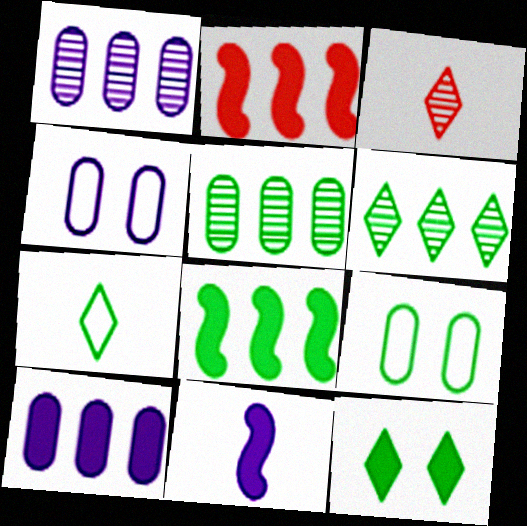[[3, 4, 8], 
[6, 7, 12]]